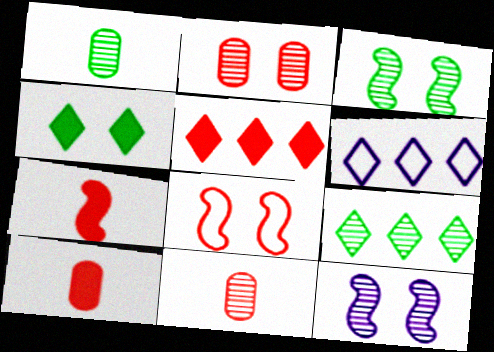[[1, 3, 9], 
[3, 6, 10], 
[5, 6, 9], 
[5, 8, 11], 
[9, 11, 12]]